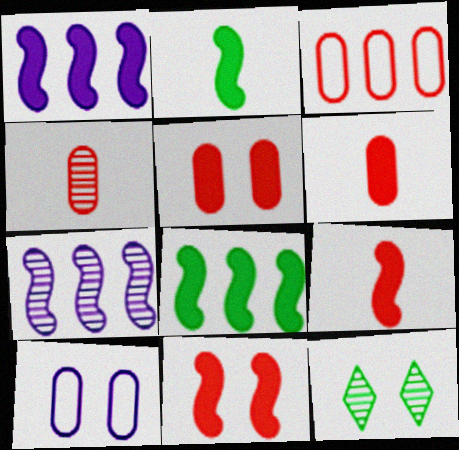[[1, 2, 11], 
[3, 4, 5], 
[4, 7, 12], 
[10, 11, 12]]